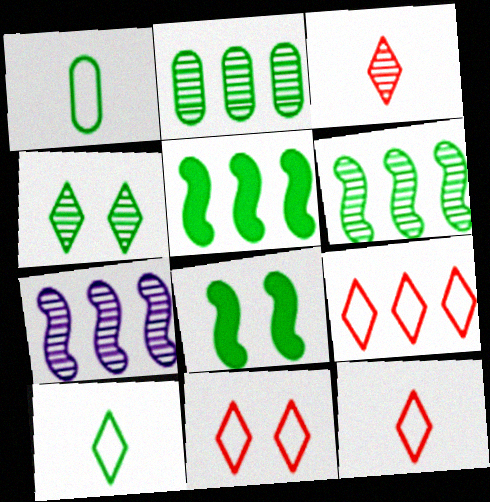[[1, 4, 5], 
[2, 8, 10], 
[9, 11, 12]]